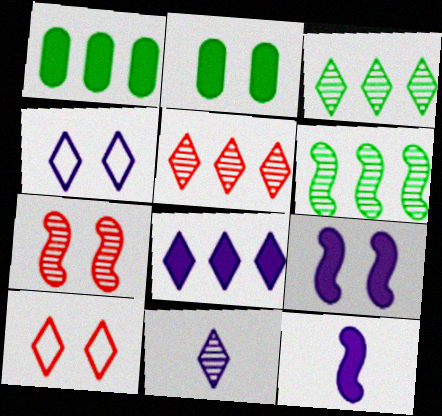[[2, 4, 7], 
[4, 8, 11]]